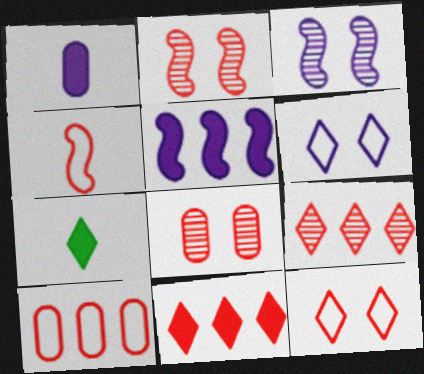[[3, 7, 10], 
[4, 8, 11], 
[4, 10, 12], 
[6, 7, 9]]